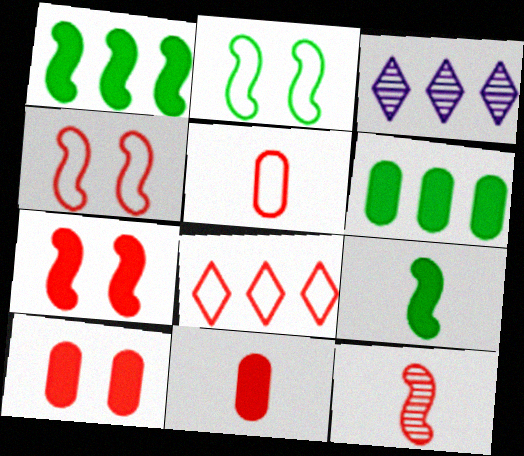[[2, 3, 11], 
[4, 5, 8], 
[8, 10, 12]]